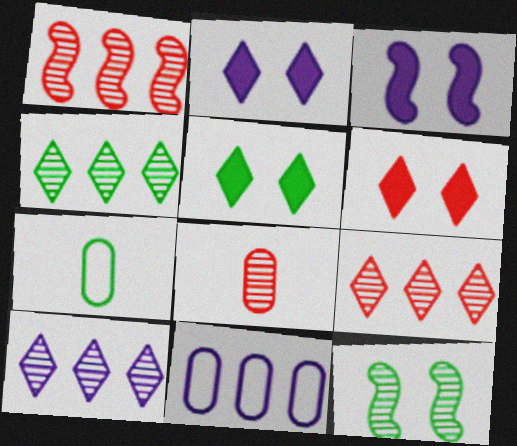[[1, 2, 7], 
[2, 5, 6], 
[3, 7, 9], 
[4, 9, 10], 
[8, 10, 12]]